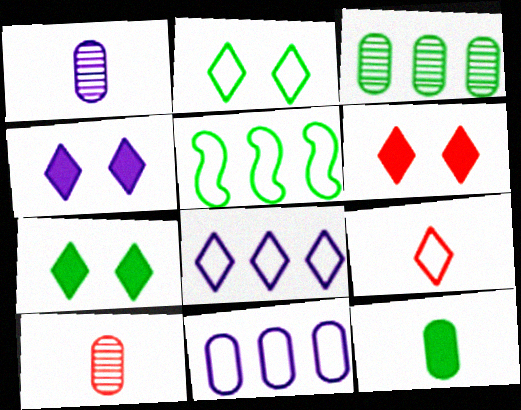[[1, 5, 6], 
[2, 8, 9], 
[4, 5, 10], 
[4, 6, 7]]